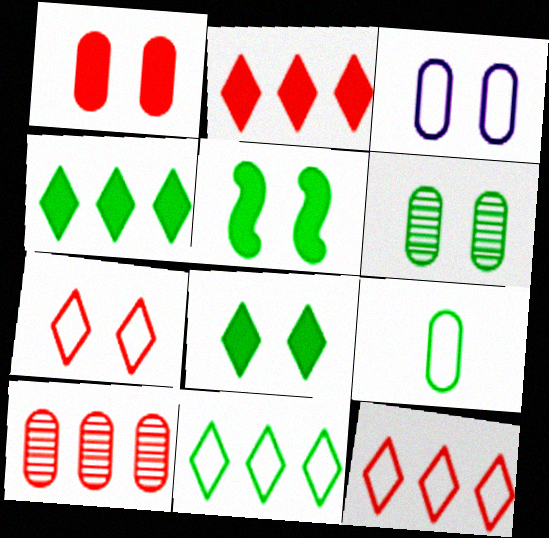[[1, 3, 6]]